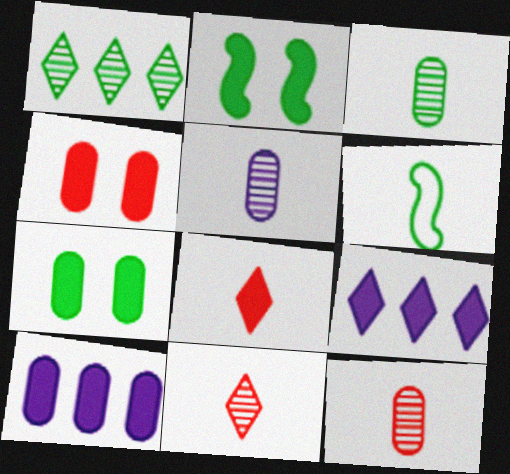[[1, 6, 7], 
[2, 8, 10], 
[3, 5, 12], 
[5, 6, 8]]